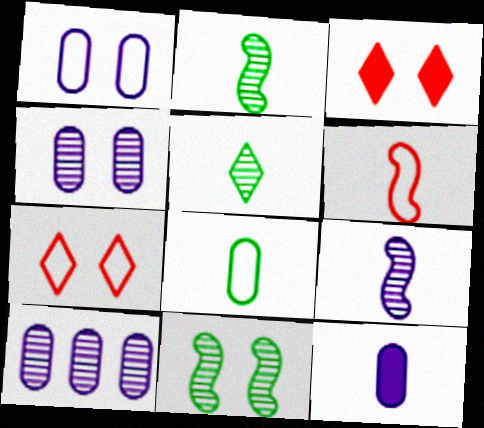[[1, 3, 11], 
[1, 10, 12], 
[5, 6, 12]]